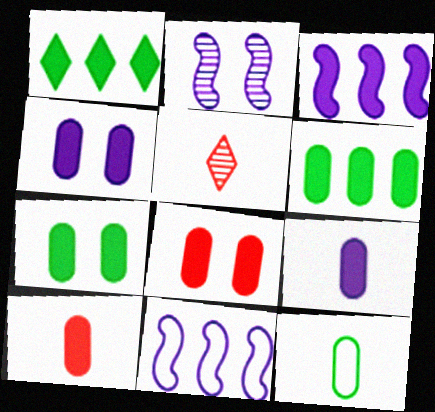[[4, 6, 10], 
[4, 7, 8], 
[5, 7, 11], 
[6, 8, 9]]